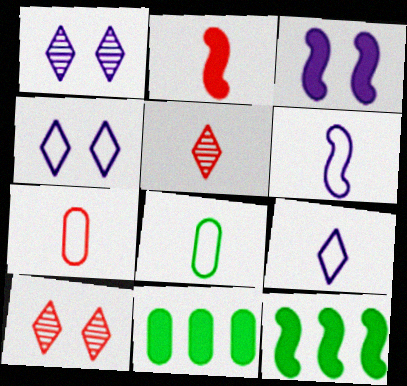[[1, 7, 12], 
[2, 3, 12], 
[2, 5, 7], 
[6, 10, 11]]